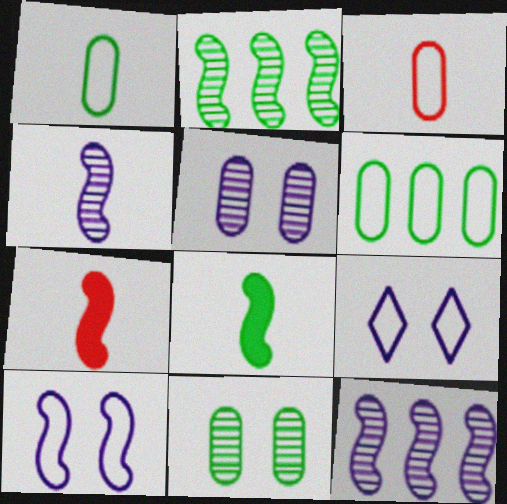[[2, 7, 10]]